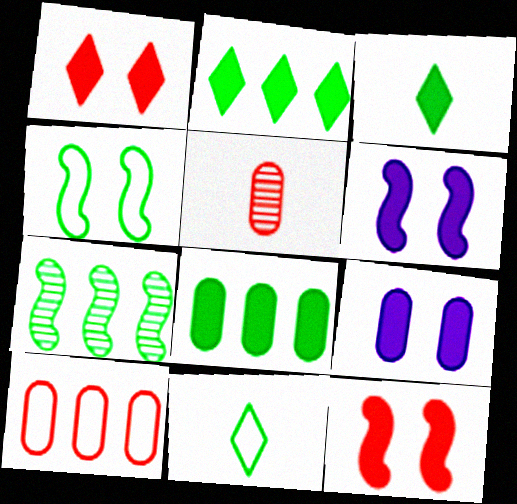[]